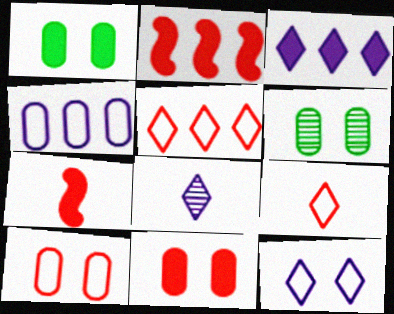[[1, 3, 7], 
[3, 8, 12]]